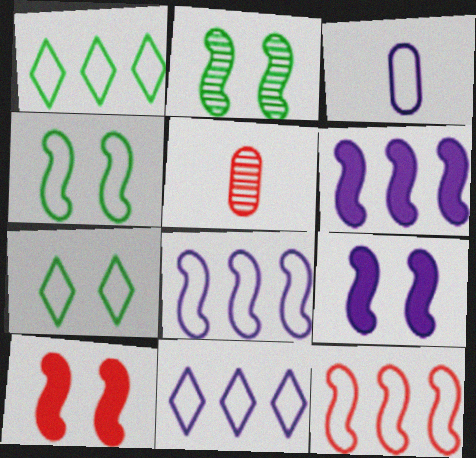[[1, 5, 9], 
[3, 7, 12], 
[5, 6, 7]]